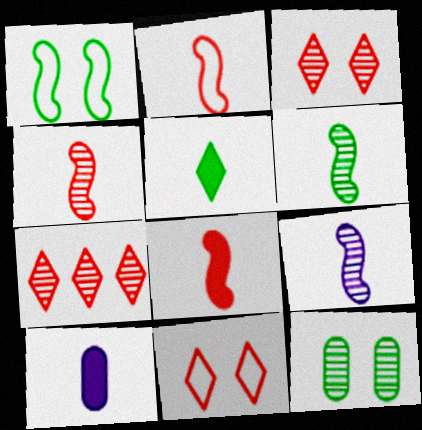[[1, 7, 10], 
[2, 4, 8], 
[4, 6, 9], 
[5, 8, 10], 
[7, 9, 12]]